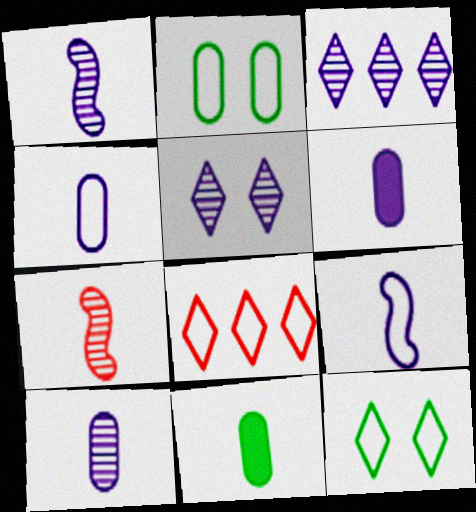[[2, 8, 9], 
[4, 6, 10]]